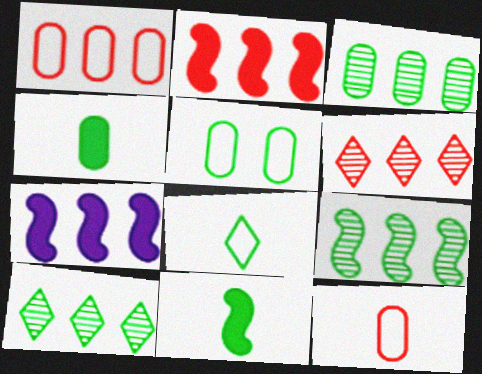[[1, 2, 6], 
[1, 7, 10], 
[3, 4, 5], 
[3, 9, 10], 
[5, 10, 11]]